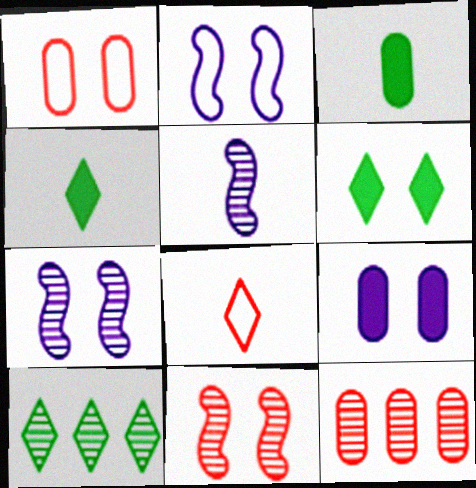[[1, 6, 7], 
[2, 4, 12], 
[3, 5, 8]]